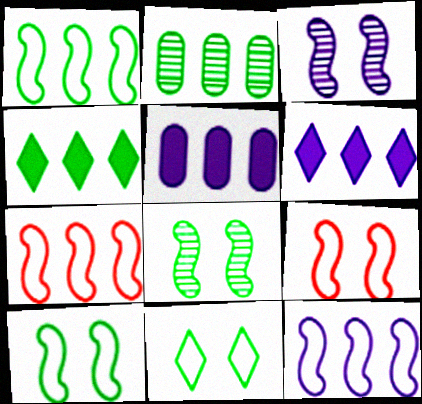[[1, 2, 4], 
[1, 7, 12], 
[2, 6, 7]]